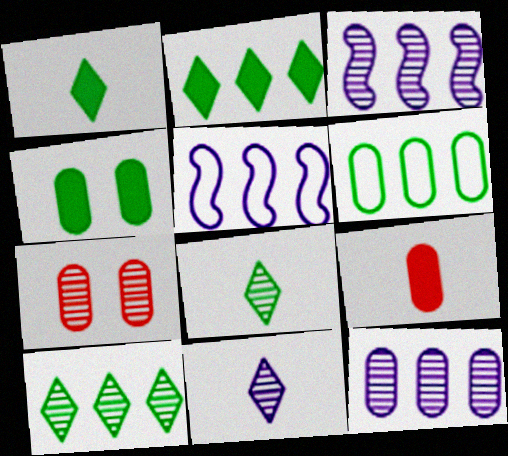[[1, 5, 7], 
[3, 7, 8]]